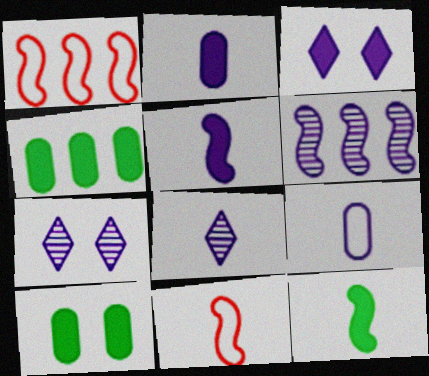[[1, 8, 10], 
[3, 6, 9], 
[4, 7, 11], 
[5, 8, 9]]